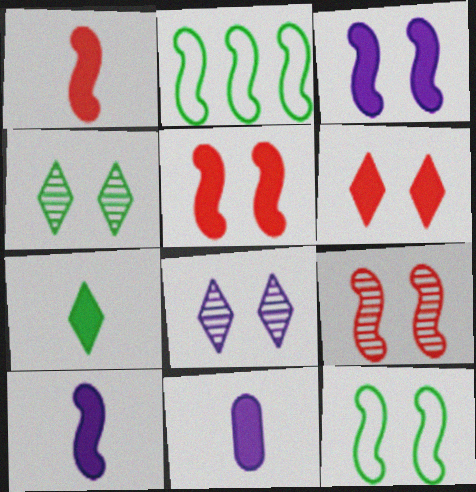[[1, 7, 11], 
[2, 9, 10], 
[3, 9, 12]]